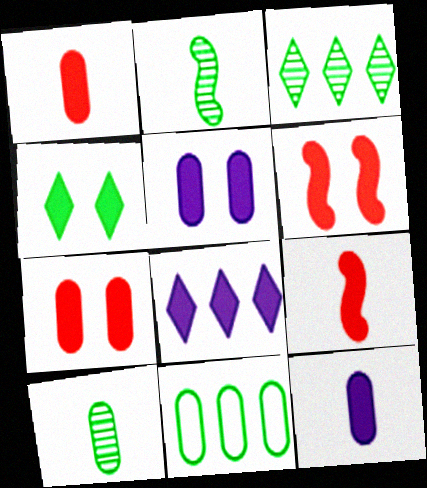[[2, 4, 11], 
[4, 5, 6]]